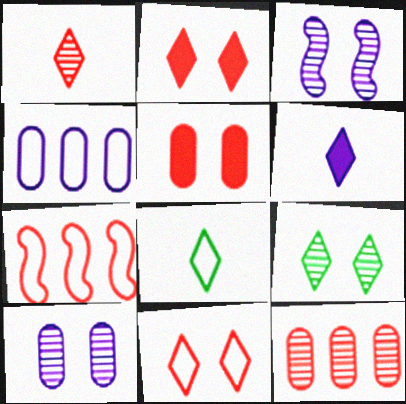[[1, 5, 7], 
[1, 6, 8], 
[3, 4, 6]]